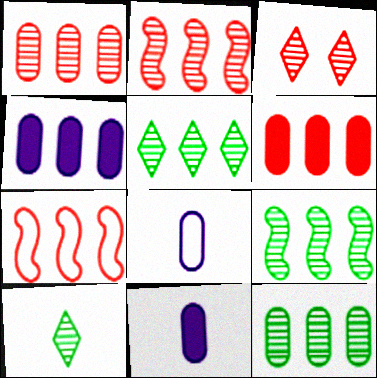[[4, 5, 7], 
[5, 9, 12]]